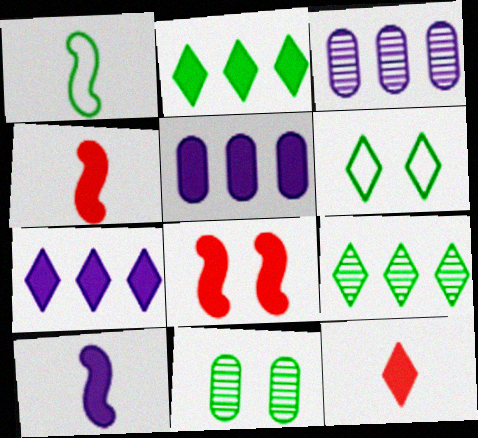[[1, 2, 11], 
[3, 4, 6]]